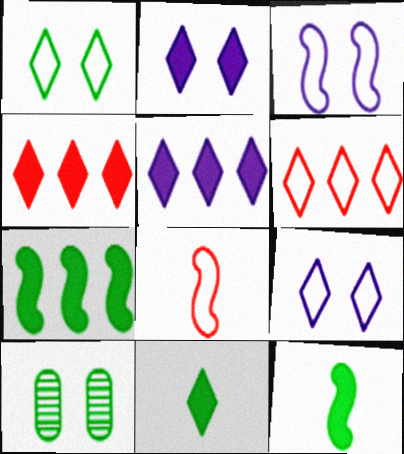[[2, 4, 11], 
[5, 8, 10]]